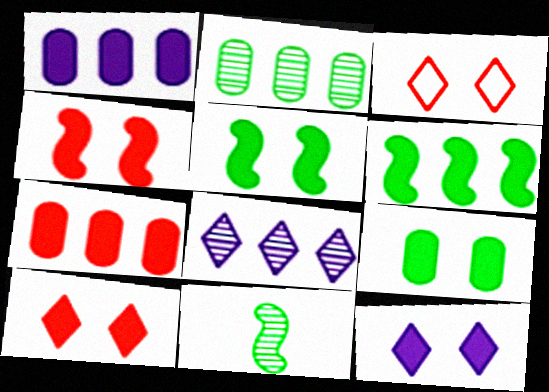[[1, 3, 11], 
[4, 9, 12]]